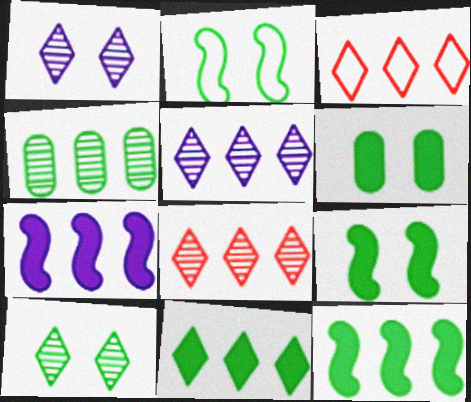[[2, 6, 10], 
[3, 4, 7], 
[3, 5, 11]]